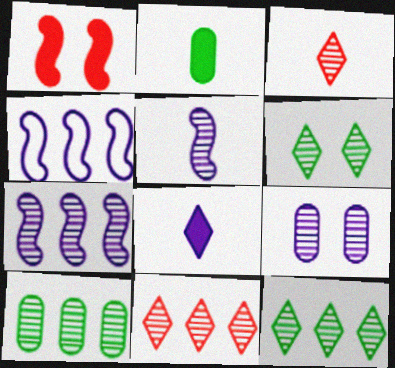[[4, 8, 9], 
[7, 10, 11]]